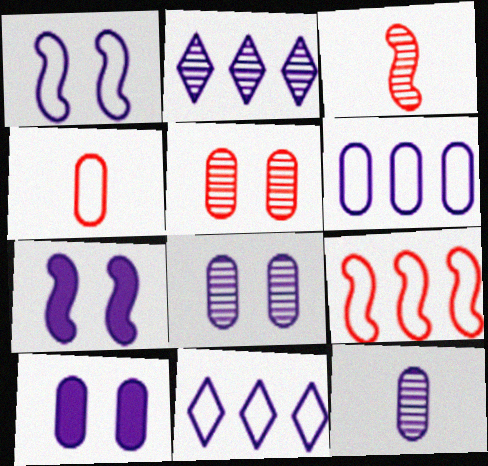[[6, 10, 12], 
[7, 11, 12]]